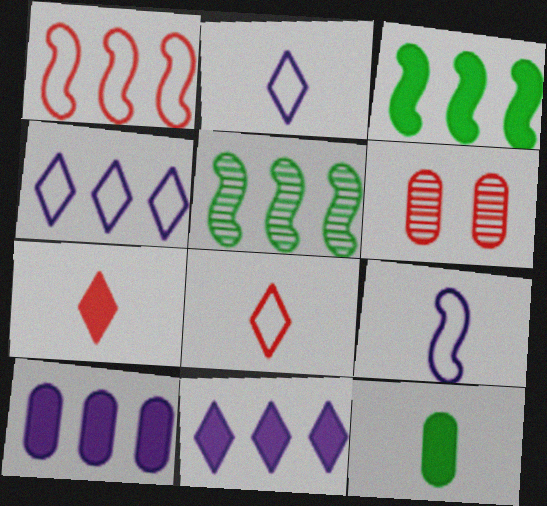[[1, 6, 7], 
[2, 3, 6]]